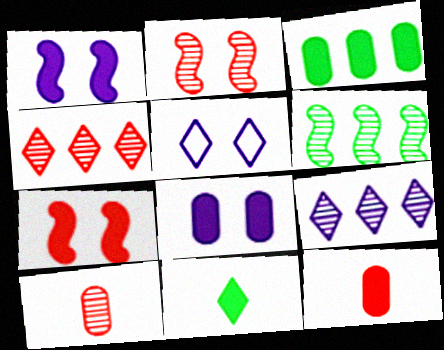[[2, 4, 10], 
[3, 8, 12], 
[4, 5, 11], 
[5, 6, 12]]